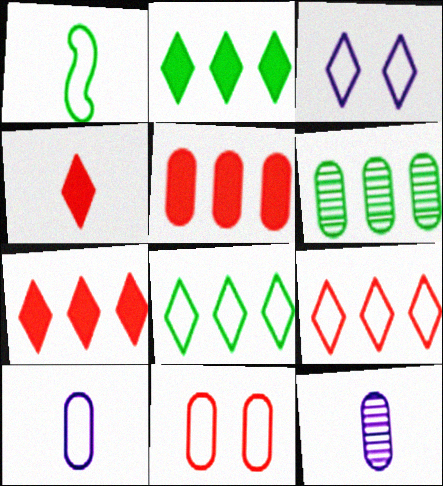[[1, 4, 12]]